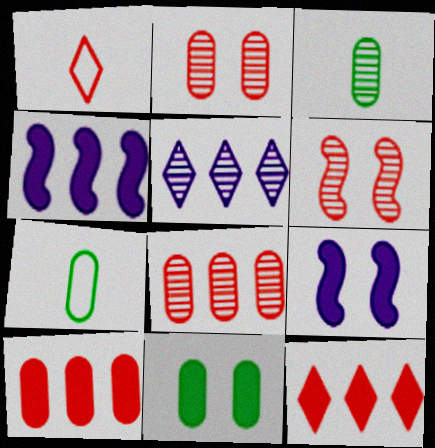[[1, 6, 10], 
[3, 5, 6]]